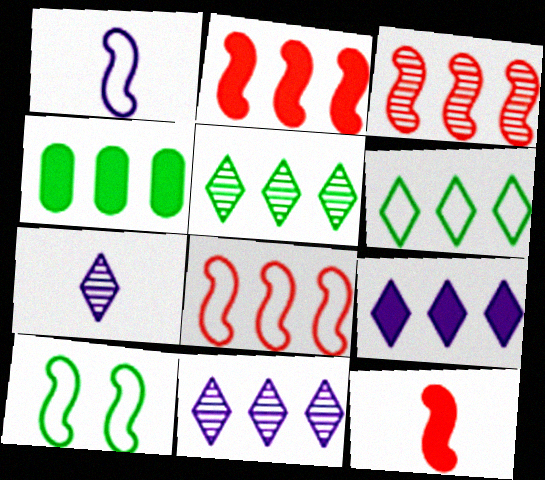[[1, 8, 10], 
[2, 3, 8], 
[2, 4, 9], 
[4, 8, 11]]